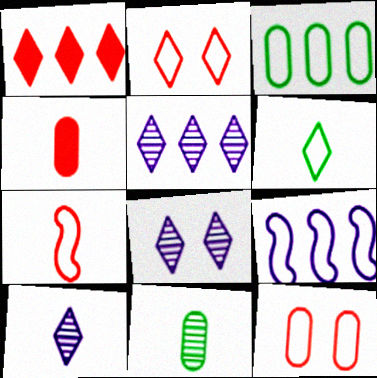[[1, 6, 8], 
[5, 8, 10], 
[6, 9, 12]]